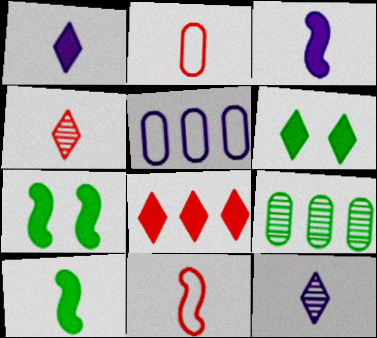[[1, 6, 8], 
[2, 10, 12], 
[4, 5, 7]]